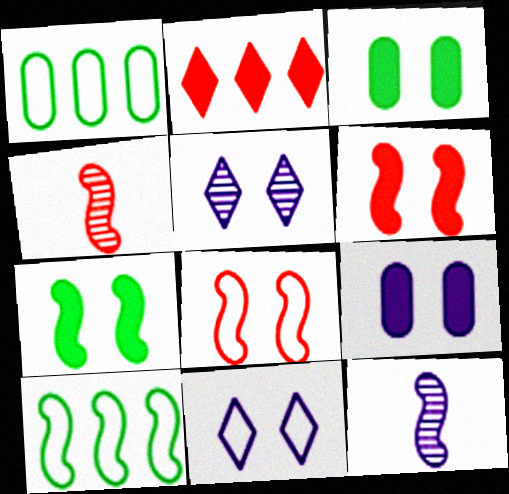[[3, 5, 8], 
[6, 10, 12]]